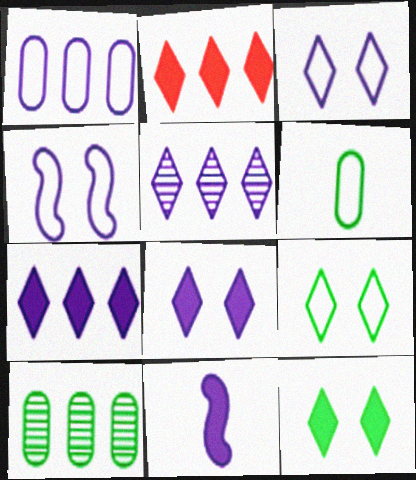[]